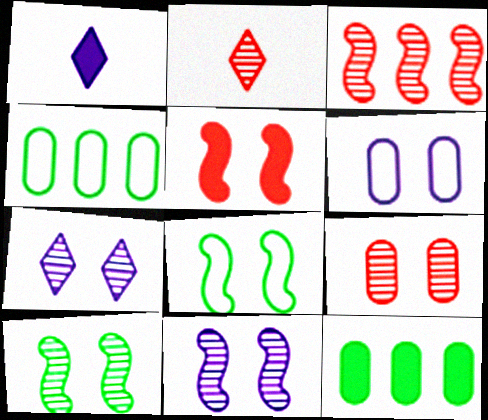[[1, 5, 12], 
[2, 3, 9], 
[5, 8, 11], 
[7, 9, 10]]